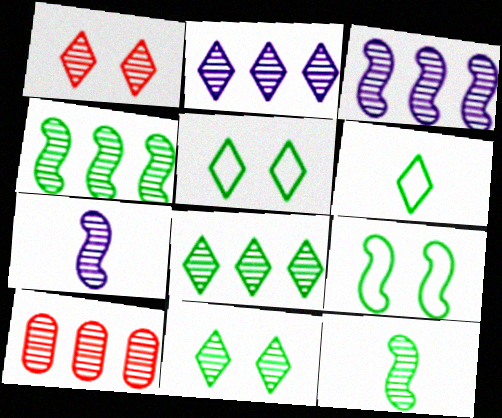[[2, 4, 10], 
[3, 8, 10], 
[7, 10, 11]]